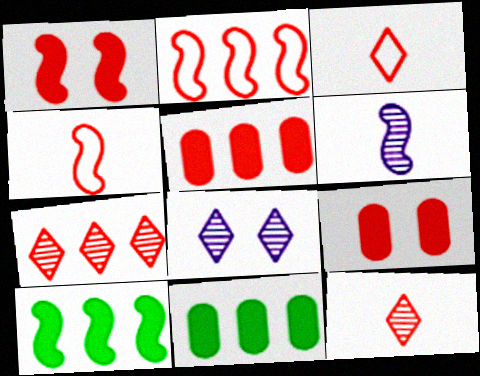[[2, 5, 7], 
[2, 9, 12], 
[4, 7, 9], 
[4, 8, 11]]